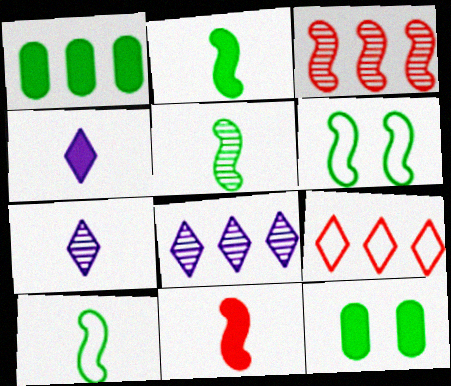[[2, 5, 10]]